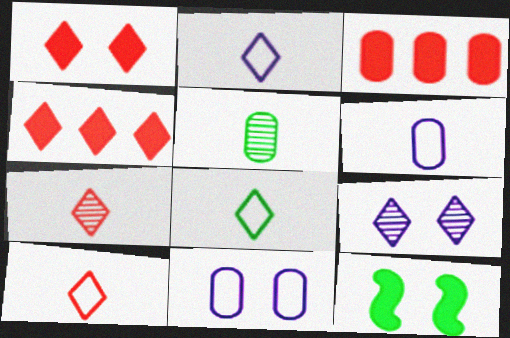[[2, 8, 10], 
[3, 5, 11], 
[4, 8, 9]]